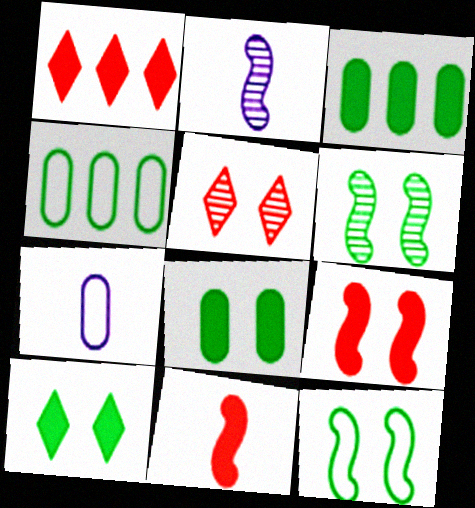[[1, 6, 7]]